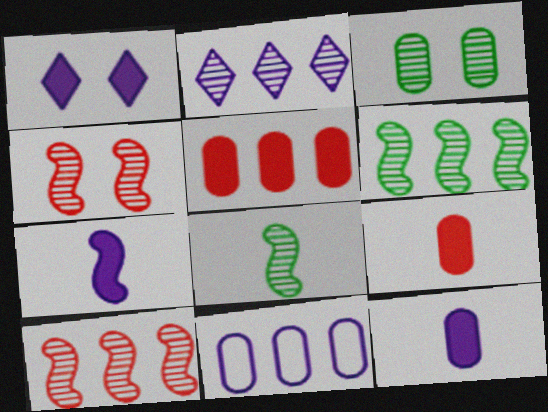[[3, 9, 11]]